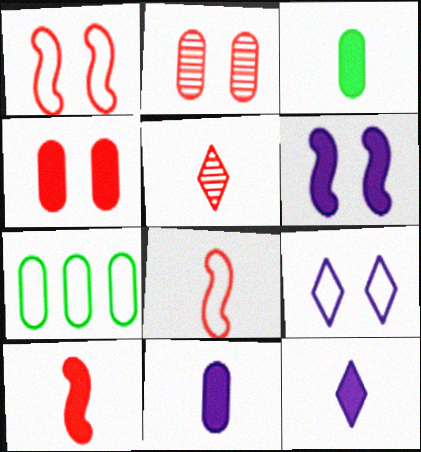[[2, 7, 11], 
[3, 10, 12], 
[5, 6, 7], 
[7, 8, 9]]